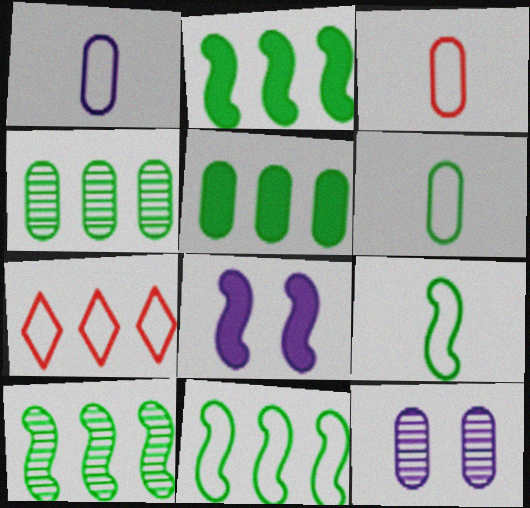[[1, 3, 6], 
[2, 10, 11], 
[3, 5, 12]]